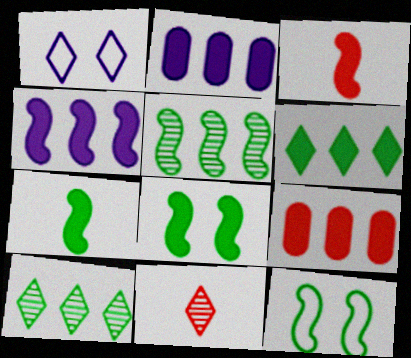[[1, 6, 11], 
[2, 11, 12], 
[3, 4, 8], 
[4, 6, 9], 
[5, 7, 12]]